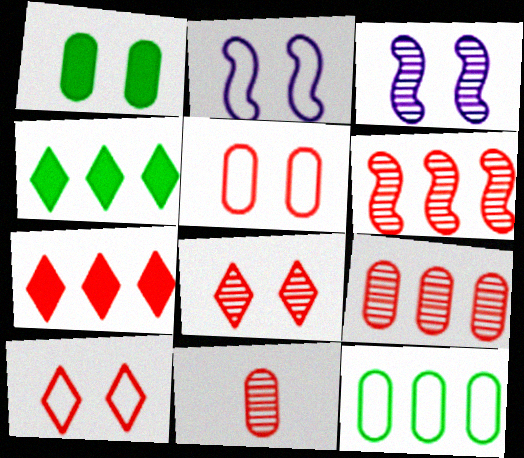[[1, 2, 8], 
[1, 3, 10], 
[2, 4, 11], 
[6, 8, 11]]